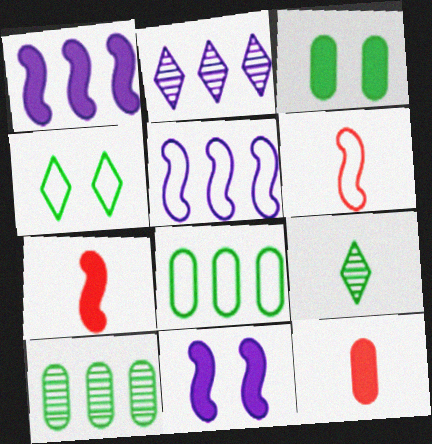[[2, 3, 6]]